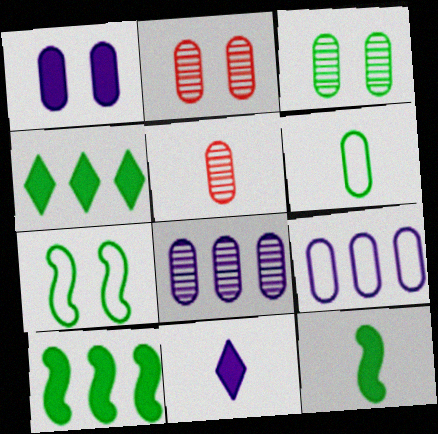[[3, 5, 8]]